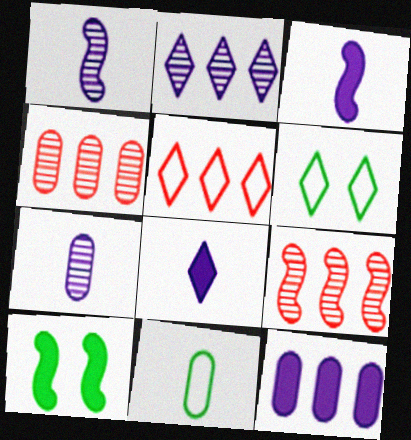[[3, 4, 6], 
[5, 7, 10]]